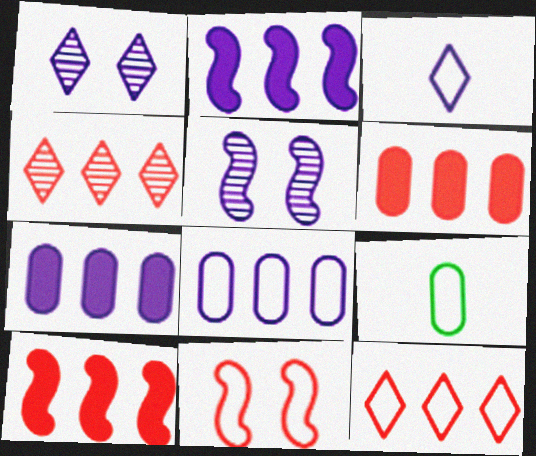[[1, 9, 10], 
[3, 5, 7]]